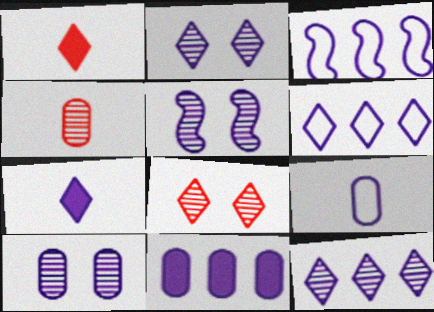[[2, 5, 10], 
[2, 6, 7], 
[3, 7, 10], 
[3, 11, 12], 
[9, 10, 11]]